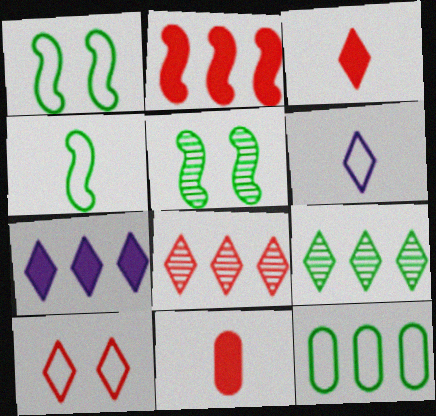[[3, 8, 10]]